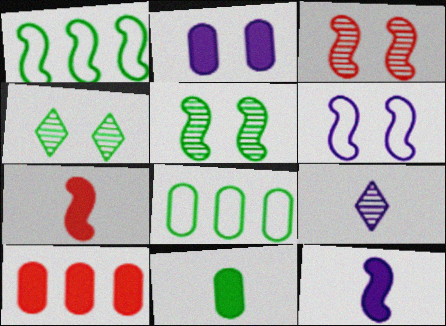[[1, 3, 12], 
[1, 4, 11], 
[2, 10, 11]]